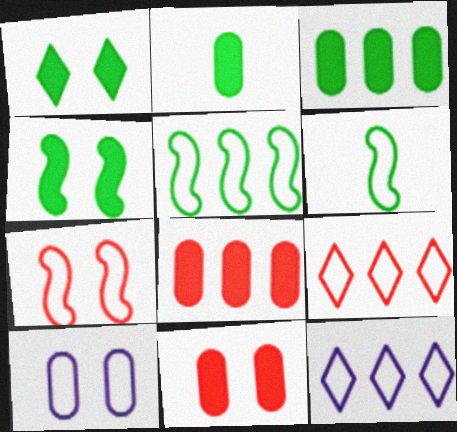[[6, 9, 10]]